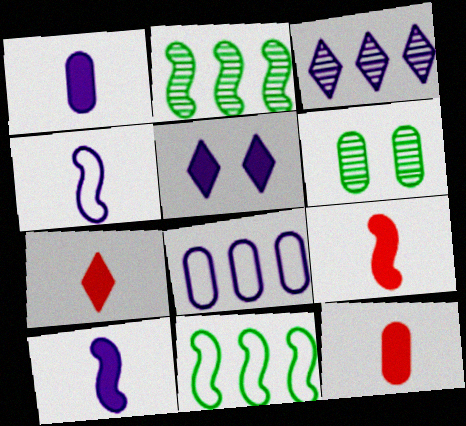[[6, 8, 12], 
[7, 9, 12]]